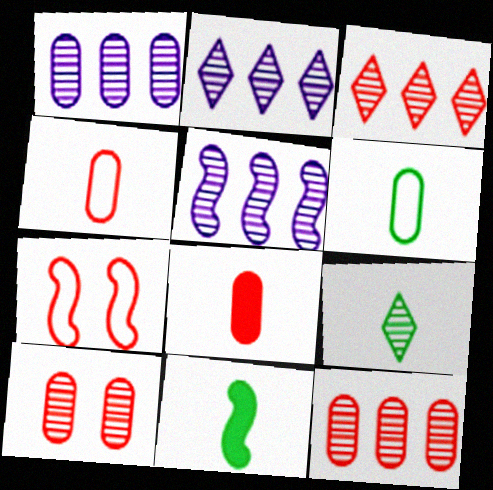[[1, 2, 5], 
[3, 7, 8], 
[5, 7, 11], 
[5, 9, 10], 
[6, 9, 11]]